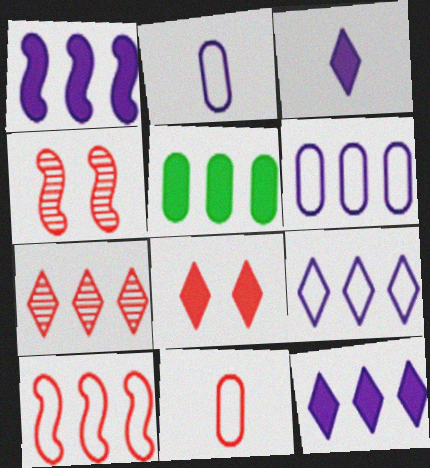[]